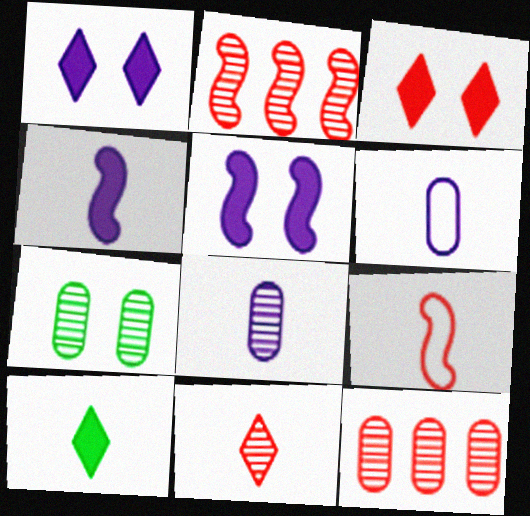[[3, 9, 12], 
[7, 8, 12], 
[8, 9, 10]]